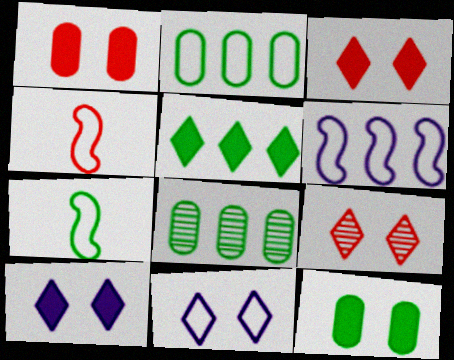[[2, 4, 11], 
[4, 8, 10]]